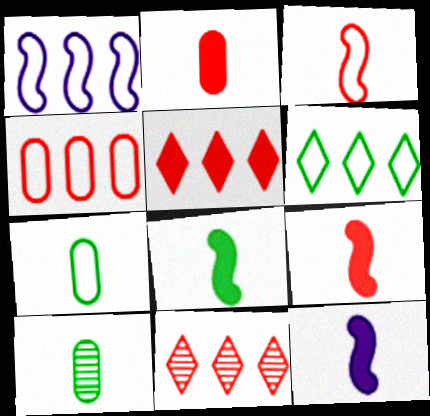[[1, 4, 6], 
[8, 9, 12]]